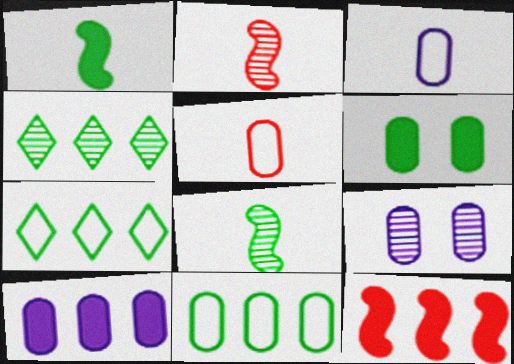[[2, 4, 9], 
[3, 9, 10], 
[6, 7, 8]]